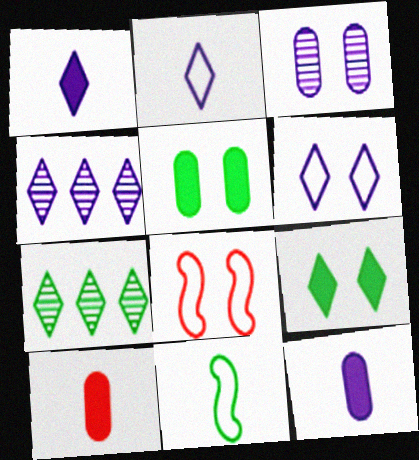[[1, 4, 6], 
[3, 8, 9], 
[5, 7, 11], 
[7, 8, 12]]